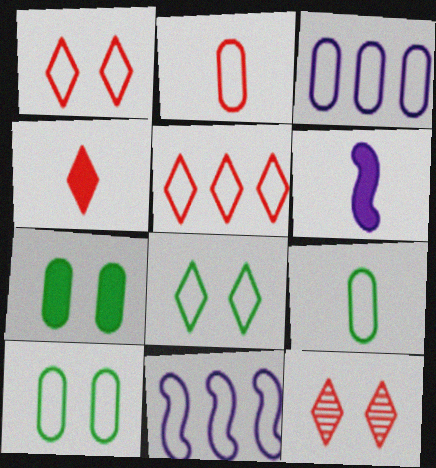[[1, 9, 11], 
[2, 3, 10], 
[2, 8, 11], 
[4, 5, 12]]